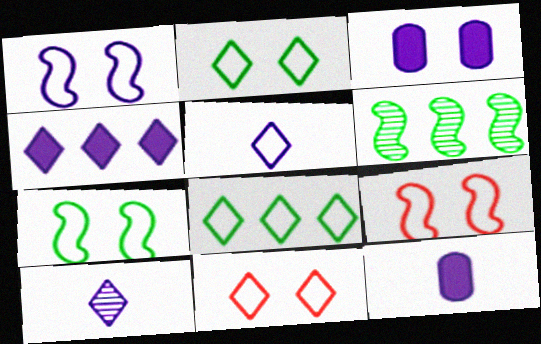[[1, 7, 9], 
[5, 8, 11], 
[6, 11, 12]]